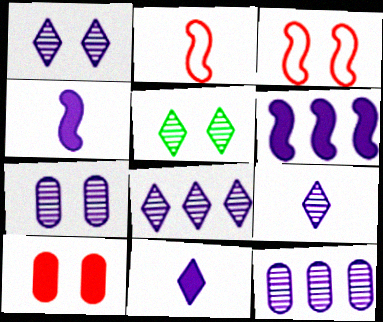[[1, 8, 9]]